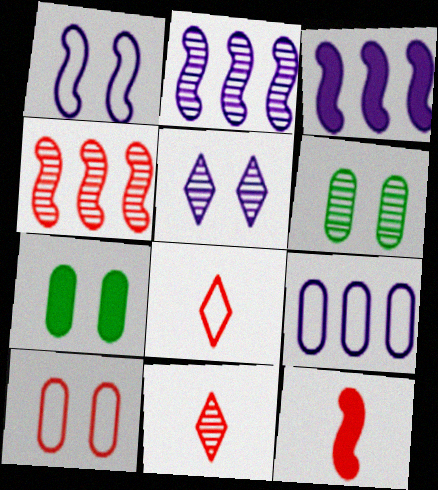[[2, 6, 11], 
[2, 7, 8], 
[3, 6, 8]]